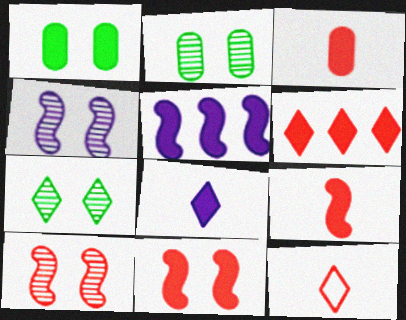[[2, 5, 12], 
[3, 6, 11]]